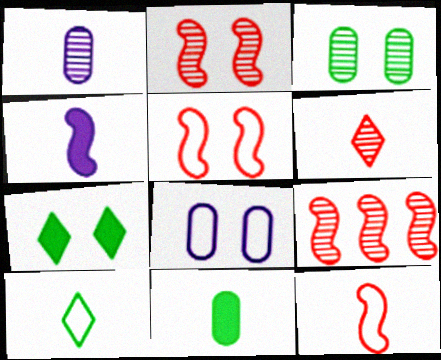[[2, 7, 8]]